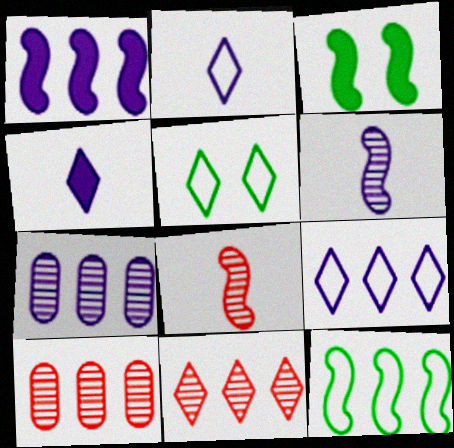[[1, 7, 9], 
[2, 3, 10], 
[4, 5, 11]]